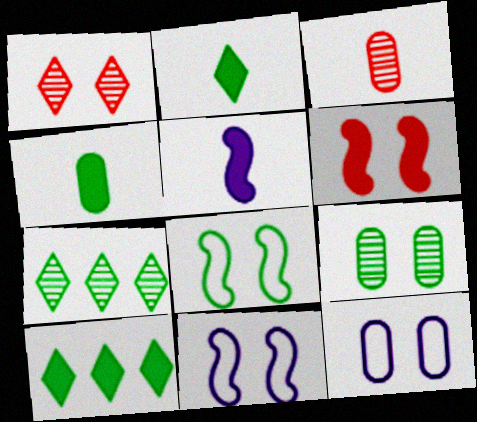[[3, 10, 11], 
[4, 7, 8]]